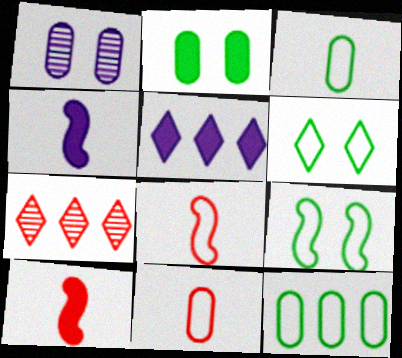[[2, 5, 10]]